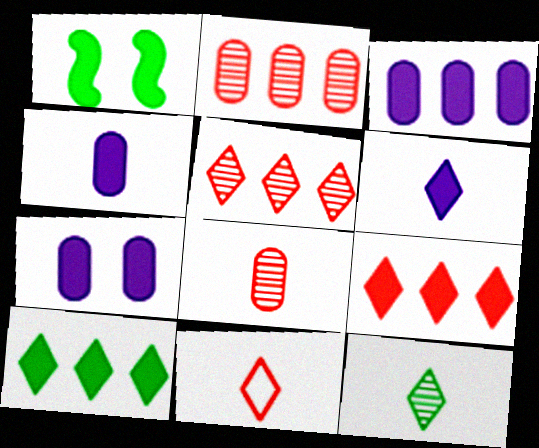[[1, 4, 9], 
[3, 4, 7], 
[6, 11, 12]]